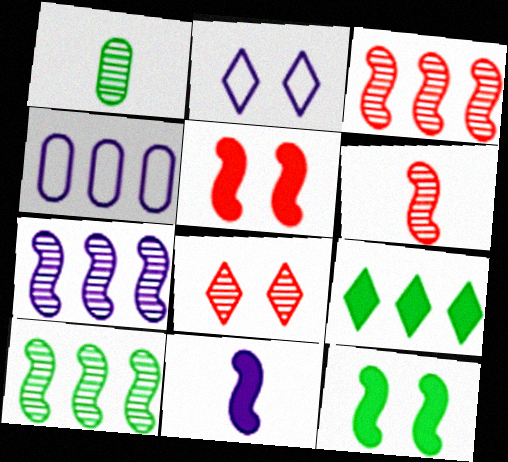[[1, 7, 8], 
[3, 4, 9], 
[3, 7, 10]]